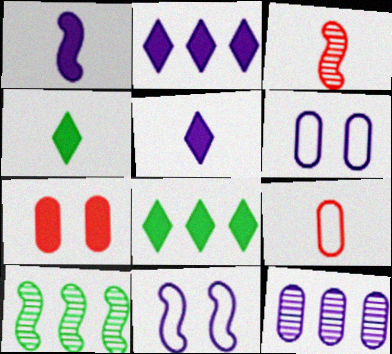[[1, 7, 8], 
[3, 6, 8], 
[5, 11, 12]]